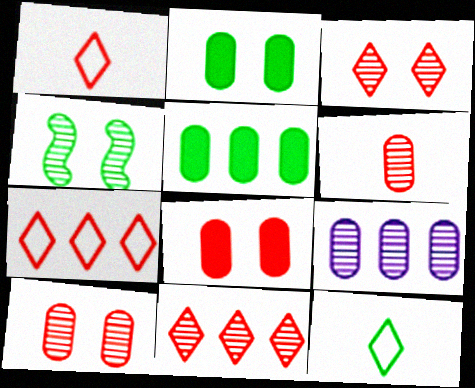[[4, 5, 12]]